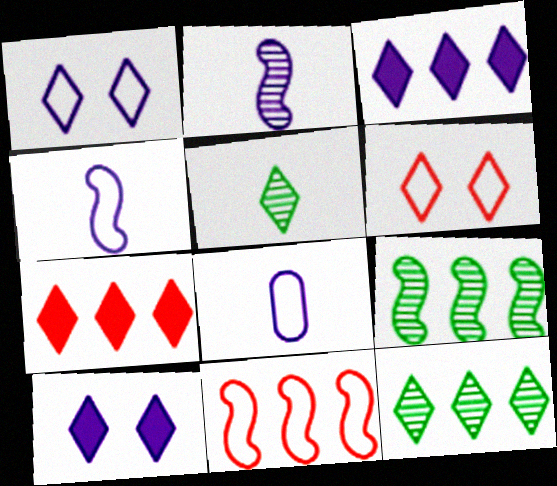[[1, 5, 7], 
[3, 5, 6]]